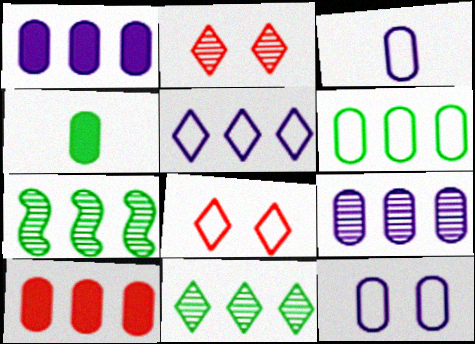[[5, 7, 10], 
[6, 9, 10]]